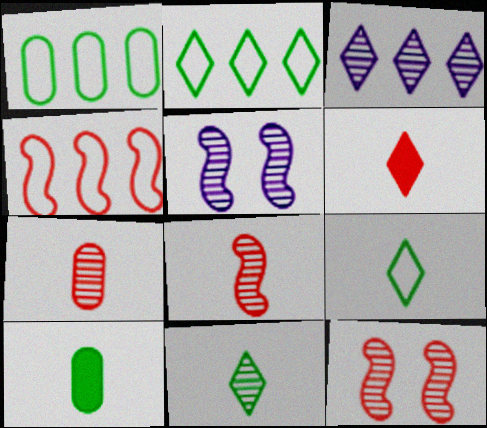[[1, 5, 6]]